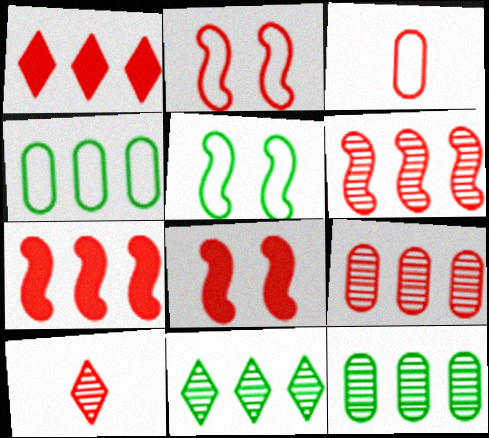[]